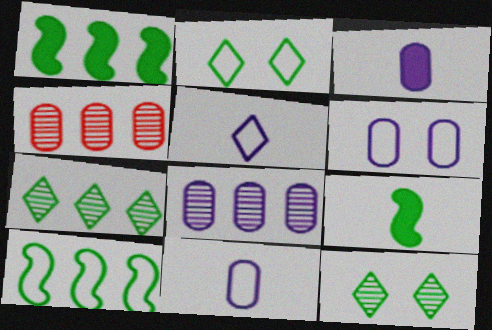[[3, 6, 8]]